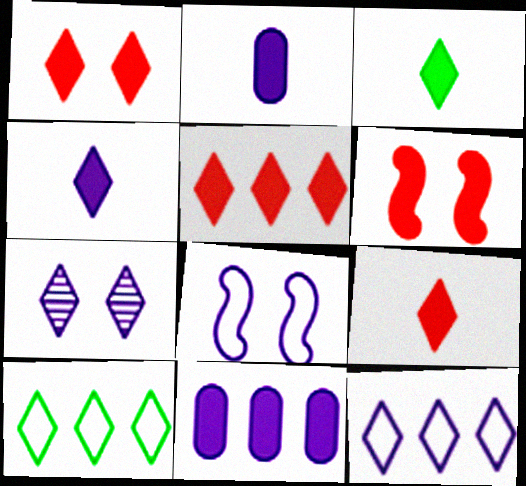[[1, 5, 9], 
[3, 4, 9], 
[3, 6, 11], 
[4, 7, 12], 
[7, 9, 10]]